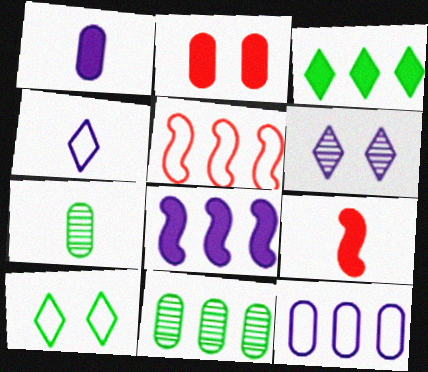[[2, 7, 12], 
[4, 7, 9]]